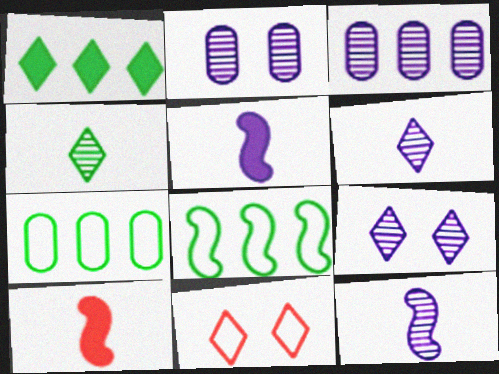[[1, 6, 11], 
[3, 9, 12], 
[7, 9, 10]]